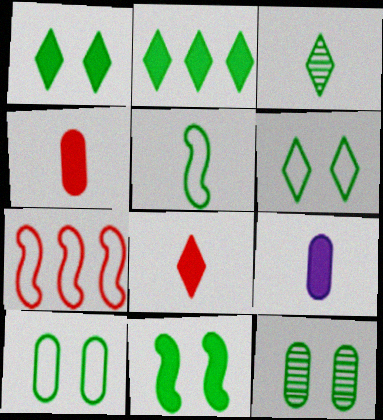[[2, 3, 6], 
[2, 5, 12], 
[6, 11, 12]]